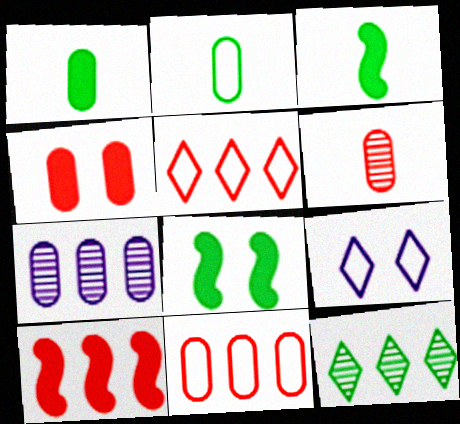[[2, 4, 7], 
[2, 8, 12], 
[4, 6, 11]]